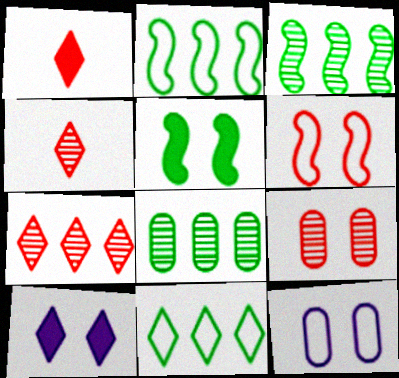[[1, 3, 12], 
[4, 10, 11]]